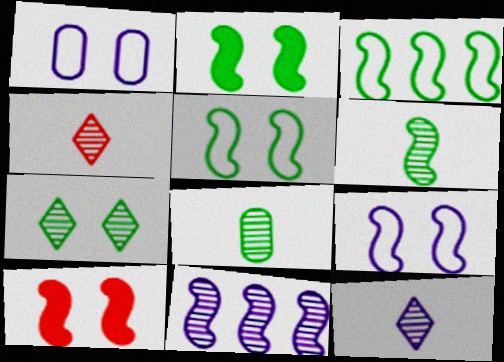[[1, 7, 10], 
[2, 3, 6]]